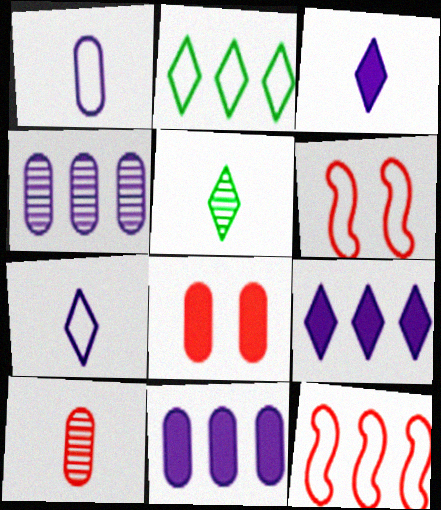[[1, 2, 6], 
[5, 6, 11]]